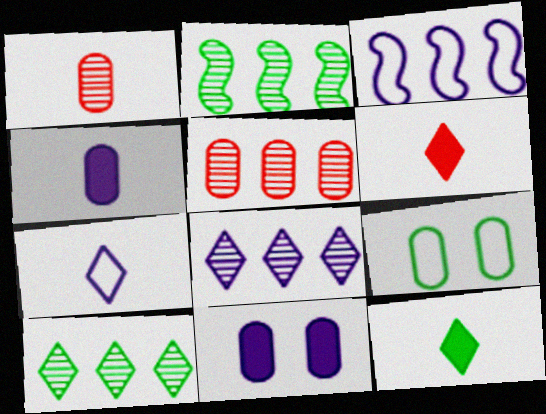[[2, 5, 8], 
[2, 9, 12], 
[4, 5, 9]]